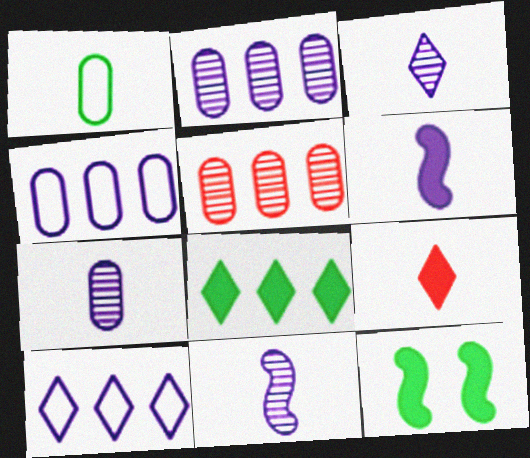[[1, 9, 11], 
[3, 7, 11]]